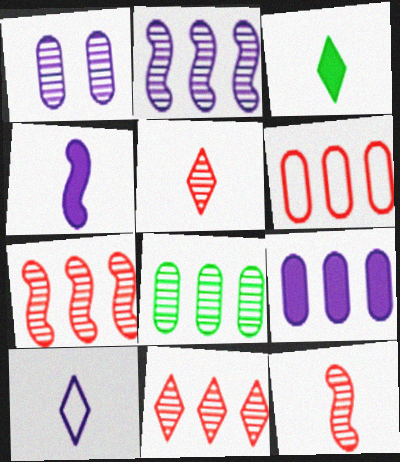[[2, 8, 11], 
[3, 5, 10], 
[6, 8, 9]]